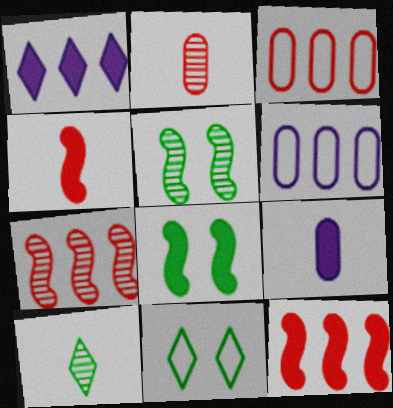[[7, 9, 11]]